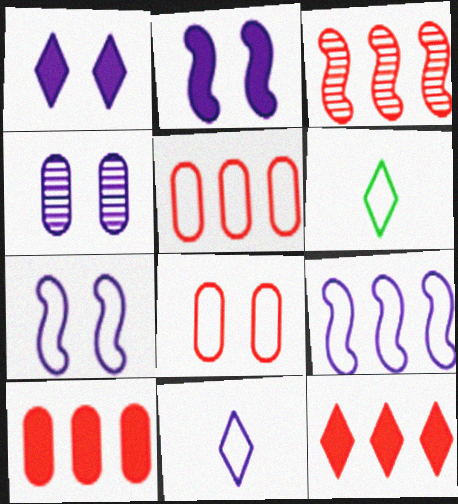[[1, 4, 7], 
[3, 5, 12], 
[5, 6, 7], 
[6, 8, 9]]